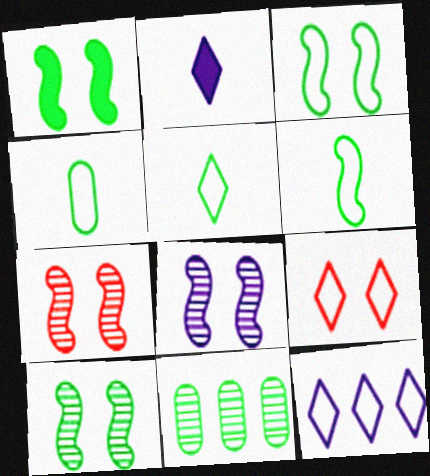[[1, 3, 10], 
[1, 5, 11], 
[4, 5, 6], 
[5, 9, 12], 
[7, 8, 10]]